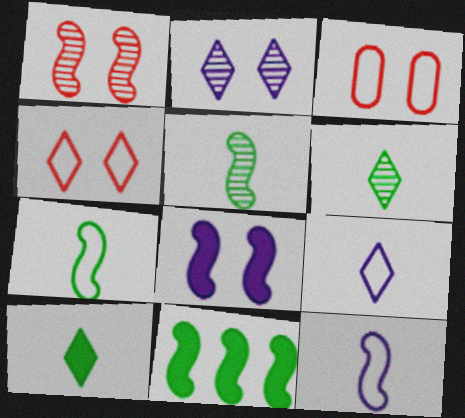[[1, 11, 12]]